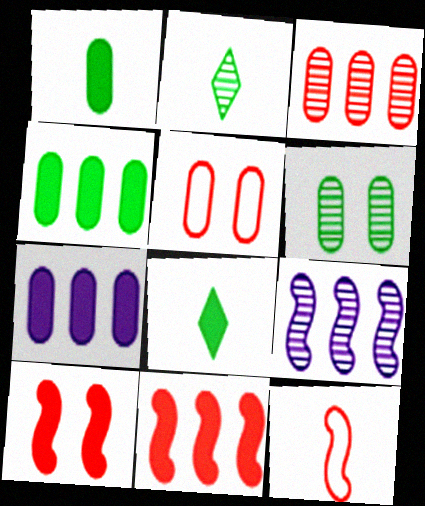[[5, 8, 9], 
[7, 8, 10]]